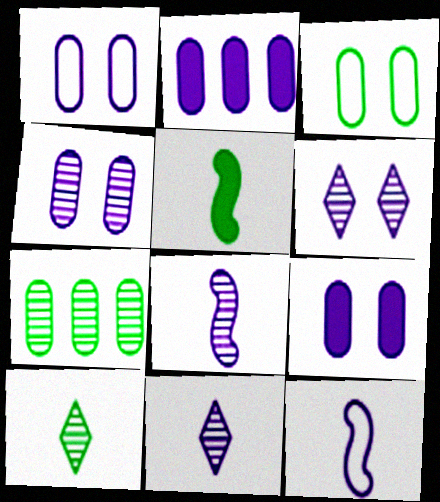[[1, 4, 9], 
[2, 6, 12]]